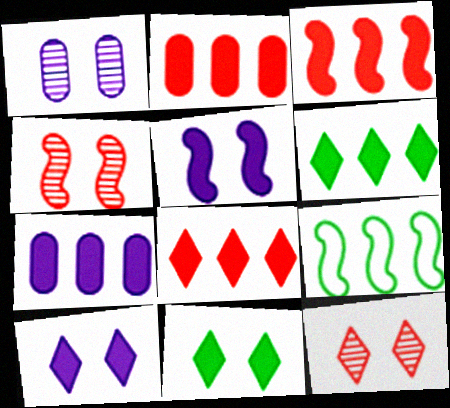[[2, 3, 8], 
[3, 6, 7]]